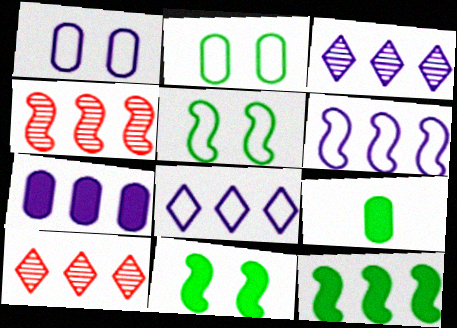[[3, 6, 7], 
[4, 6, 12]]